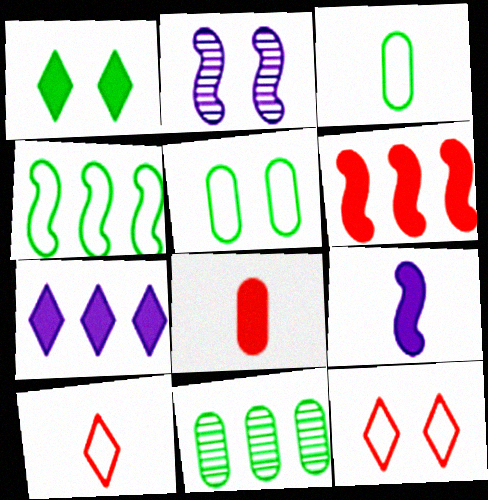[[9, 11, 12]]